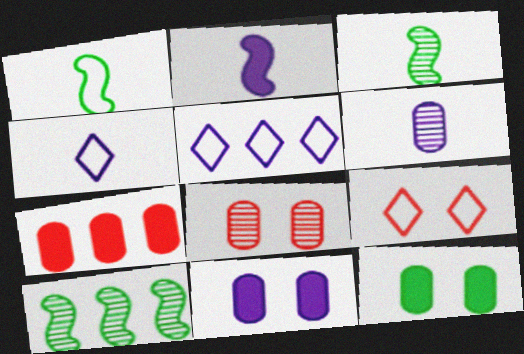[[2, 4, 6], 
[5, 7, 10]]